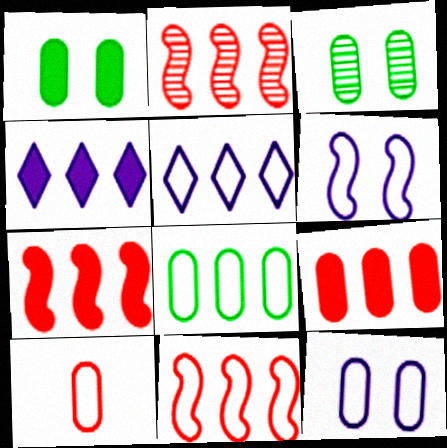[[2, 4, 8], 
[2, 7, 11], 
[5, 8, 11], 
[8, 10, 12]]